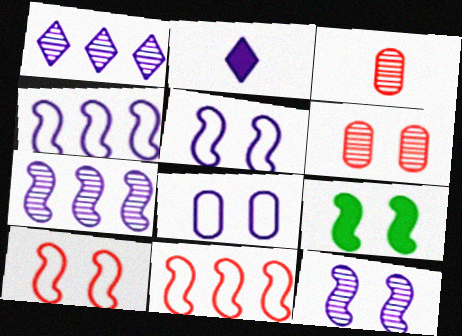[[2, 7, 8], 
[9, 10, 12]]